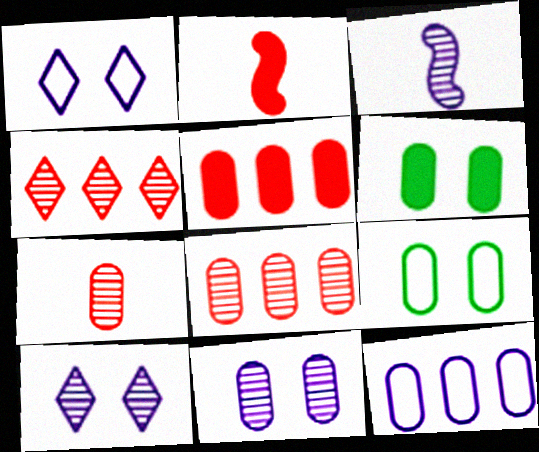[[6, 7, 12]]